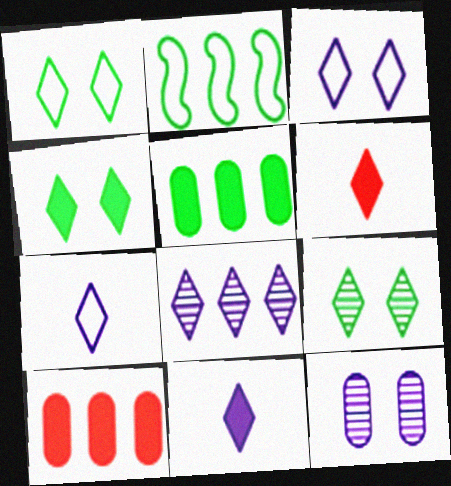[[1, 4, 9], 
[1, 6, 8], 
[2, 6, 12], 
[2, 8, 10], 
[3, 8, 11]]